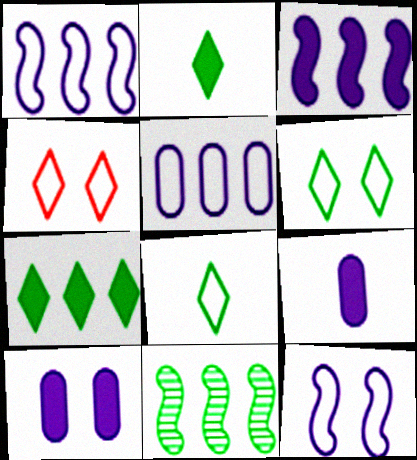[[4, 9, 11]]